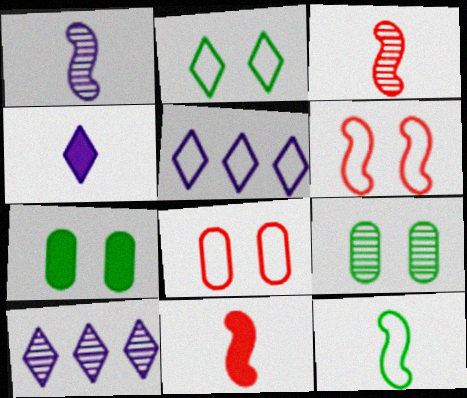[[1, 11, 12], 
[3, 5, 7], 
[3, 9, 10], 
[5, 8, 12], 
[5, 9, 11]]